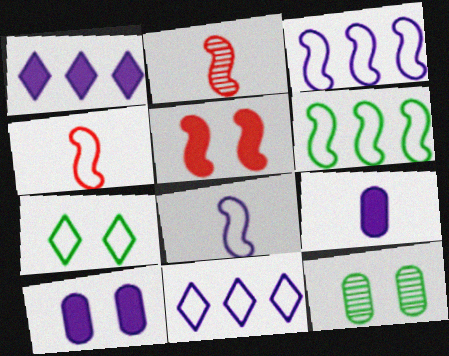[[1, 4, 12]]